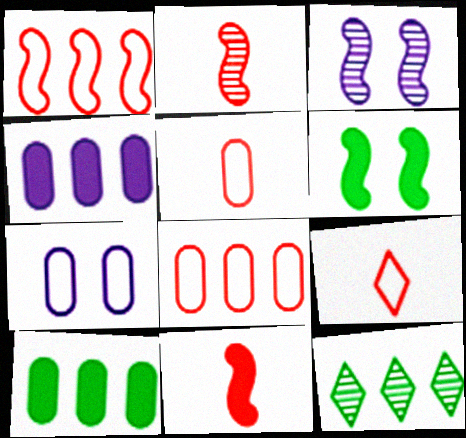[[1, 4, 12], 
[3, 9, 10], 
[7, 11, 12]]